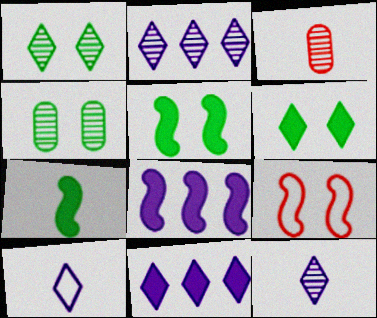[[3, 7, 10]]